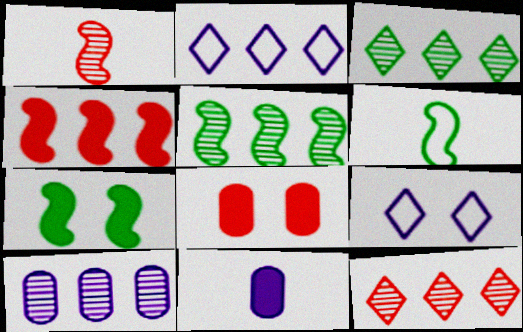[[5, 6, 7], 
[5, 10, 12]]